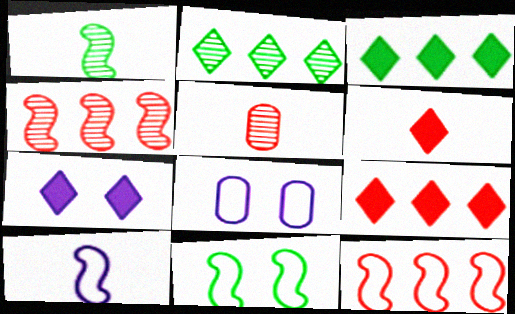[[1, 8, 9], 
[3, 6, 7], 
[10, 11, 12]]